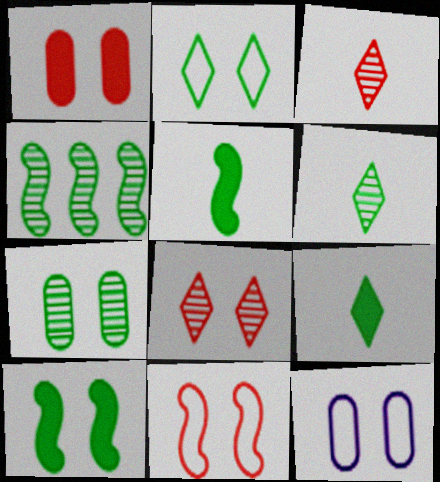[[1, 7, 12], 
[1, 8, 11], 
[2, 7, 10], 
[2, 11, 12], 
[4, 6, 7], 
[8, 10, 12]]